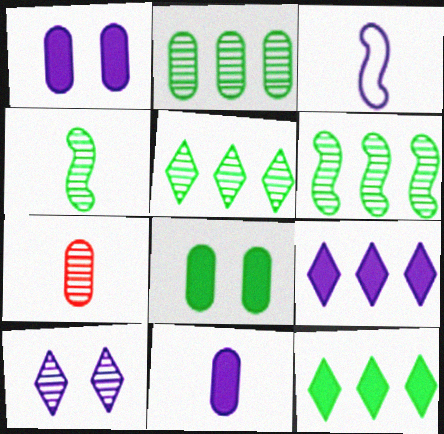[[2, 5, 6], 
[6, 7, 10]]